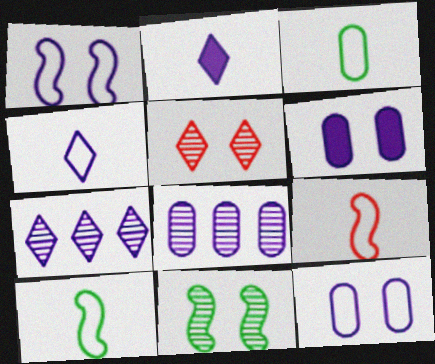[[1, 2, 8], 
[3, 4, 9]]